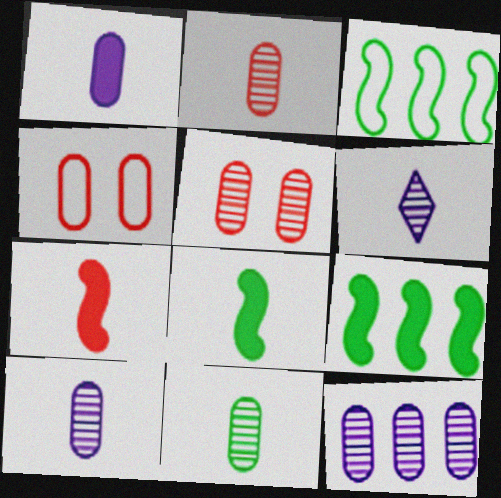[[2, 10, 11], 
[4, 6, 9], 
[5, 11, 12]]